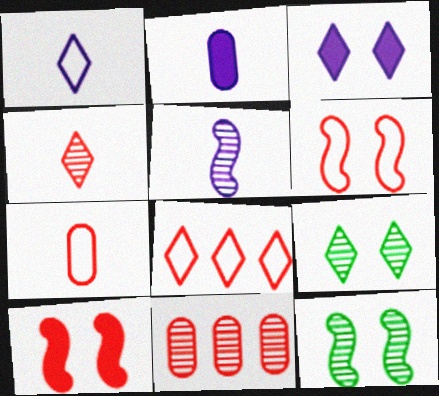[[1, 2, 5], 
[2, 8, 12], 
[5, 9, 11], 
[6, 7, 8]]